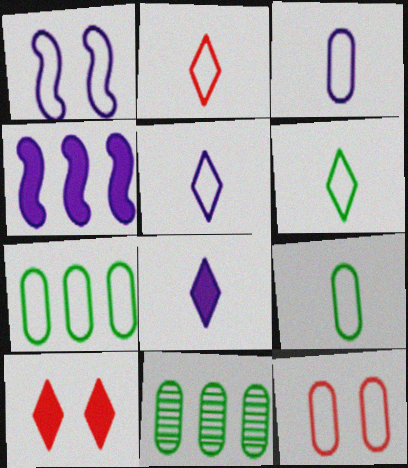[[1, 2, 7], 
[2, 5, 6], 
[3, 7, 12]]